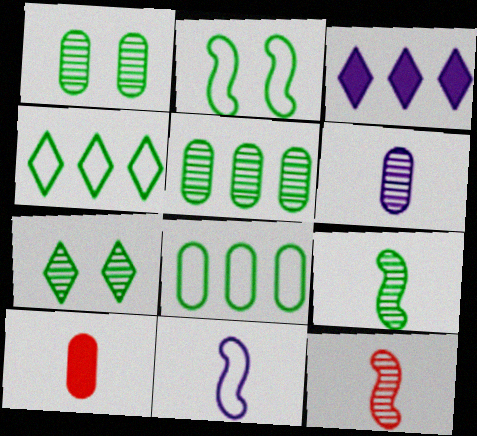[[5, 7, 9]]